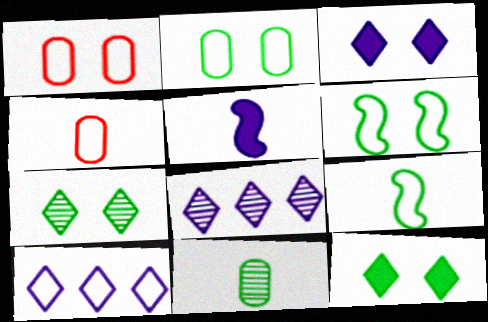[[1, 9, 10], 
[4, 6, 10]]